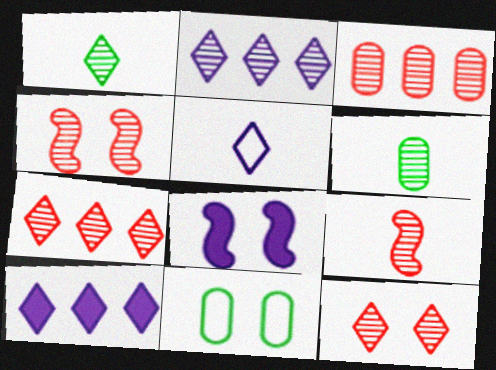[[1, 2, 12], 
[2, 4, 6], 
[3, 9, 12], 
[8, 11, 12], 
[9, 10, 11]]